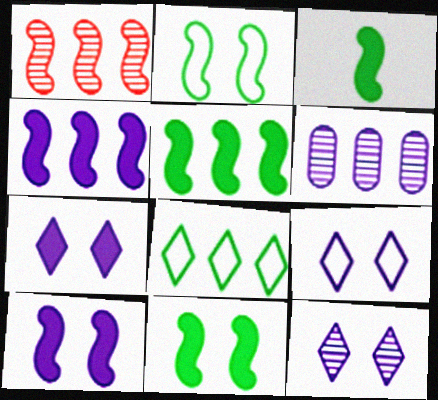[[3, 5, 11], 
[7, 9, 12]]